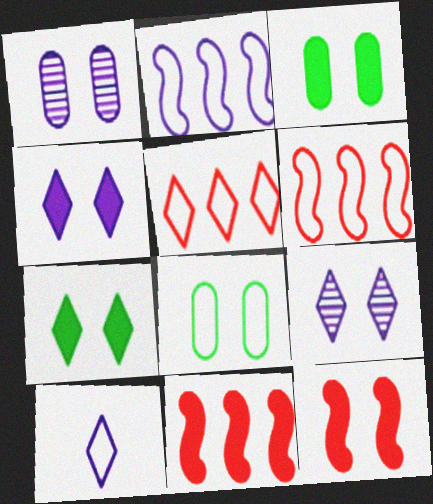[[3, 4, 12], 
[6, 8, 10], 
[8, 9, 12]]